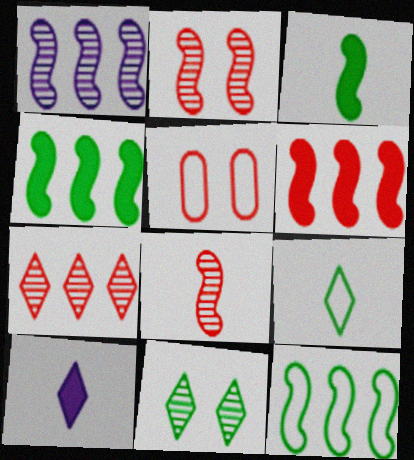[[1, 6, 12]]